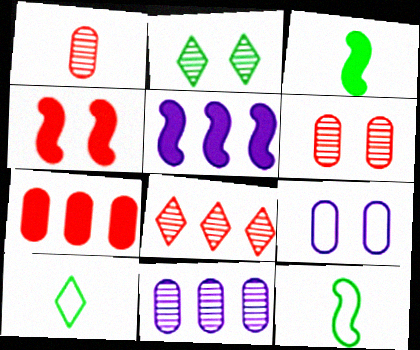[[2, 4, 9], 
[3, 4, 5], 
[3, 8, 9], 
[4, 10, 11], 
[5, 6, 10]]